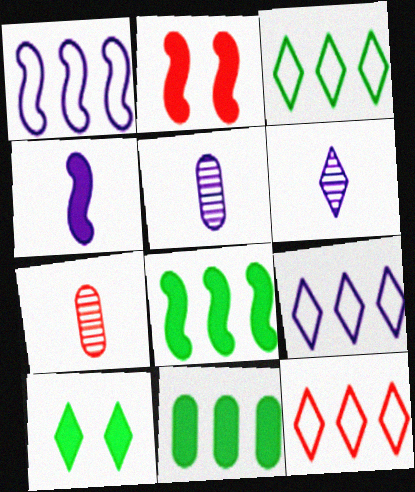[[1, 7, 10], 
[2, 3, 5], 
[2, 4, 8], 
[2, 7, 12], 
[3, 9, 12], 
[6, 10, 12]]